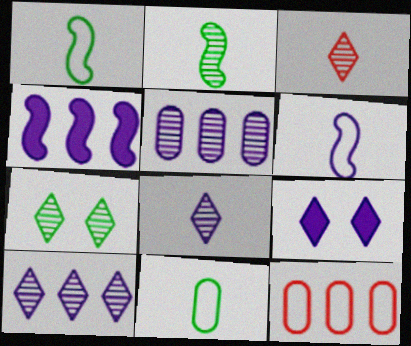[[2, 9, 12], 
[3, 7, 10], 
[5, 6, 9]]